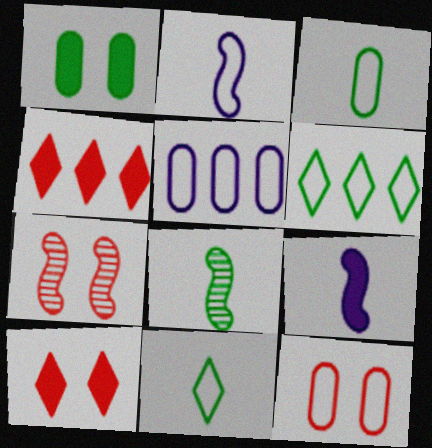[[1, 4, 9], 
[1, 6, 8], 
[2, 6, 12], 
[3, 5, 12], 
[5, 8, 10], 
[7, 10, 12]]